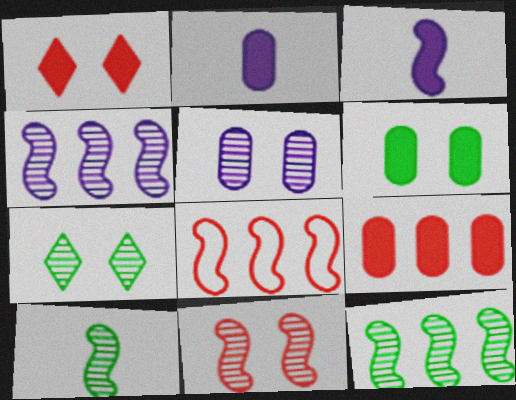[[2, 6, 9], 
[2, 7, 8], 
[4, 10, 11], 
[5, 7, 11]]